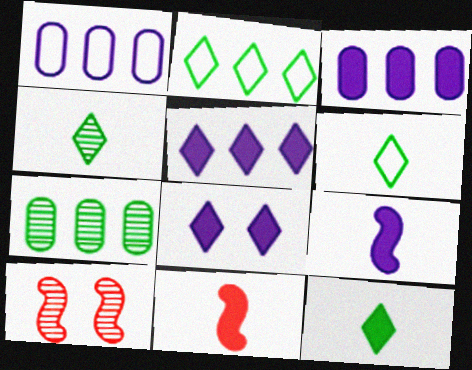[[1, 10, 12], 
[3, 6, 10], 
[3, 8, 9], 
[4, 6, 12]]